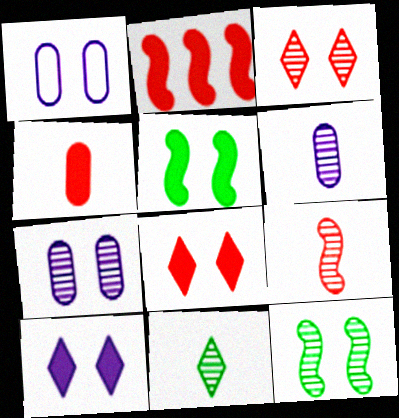[[1, 2, 11], 
[1, 3, 5], 
[1, 8, 12], 
[2, 4, 8], 
[3, 7, 12], 
[6, 9, 11]]